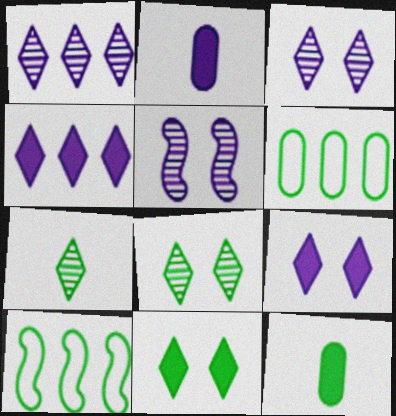[[8, 10, 12]]